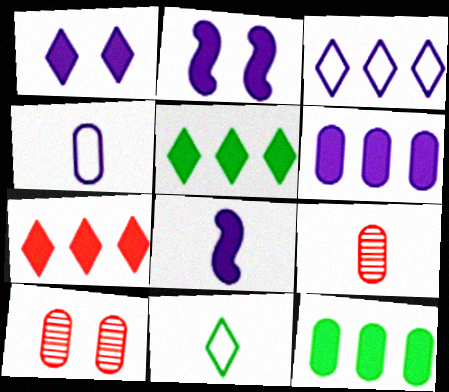[[1, 6, 8], 
[4, 10, 12], 
[8, 9, 11]]